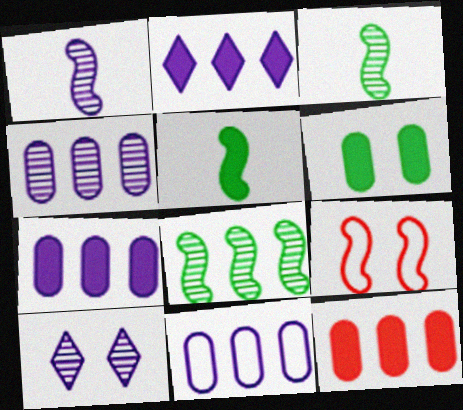[[1, 4, 10], 
[4, 7, 11], 
[6, 9, 10]]